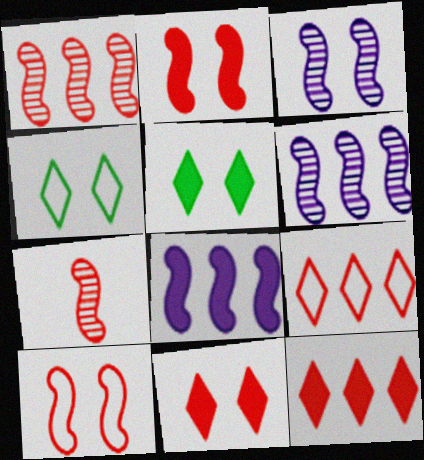[]